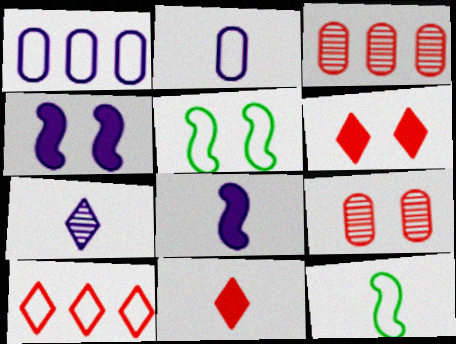[[1, 4, 7], 
[2, 5, 10], 
[2, 7, 8]]